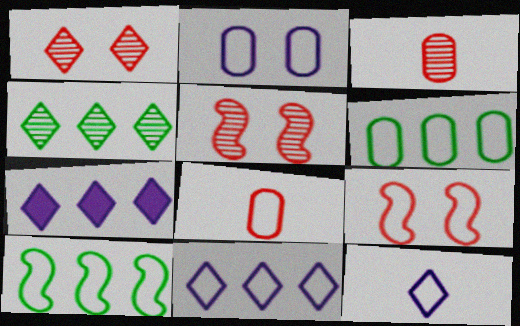[[2, 6, 8], 
[6, 9, 12]]